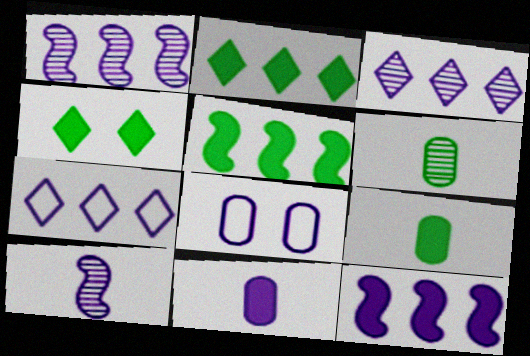[[4, 5, 9]]